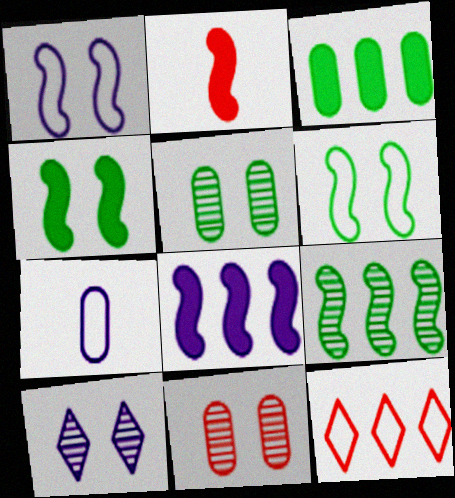[[1, 2, 9], 
[2, 4, 8], 
[2, 11, 12], 
[3, 7, 11], 
[6, 7, 12], 
[7, 8, 10]]